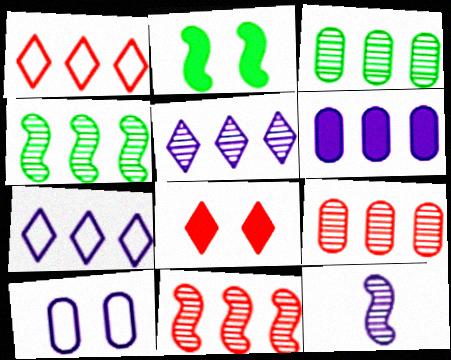[[1, 4, 6], 
[3, 5, 11], 
[4, 5, 9]]